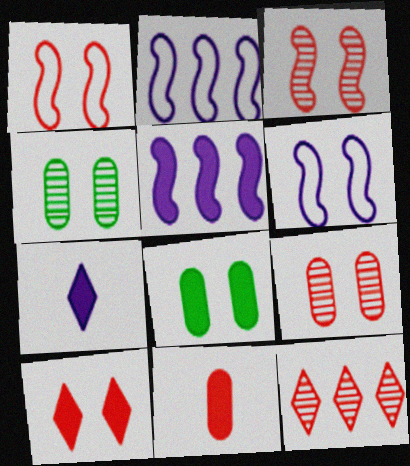[[1, 9, 10], 
[1, 11, 12], 
[4, 6, 10]]